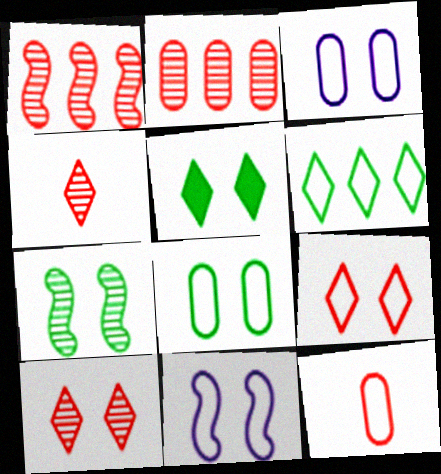[[5, 7, 8], 
[6, 11, 12], 
[8, 9, 11]]